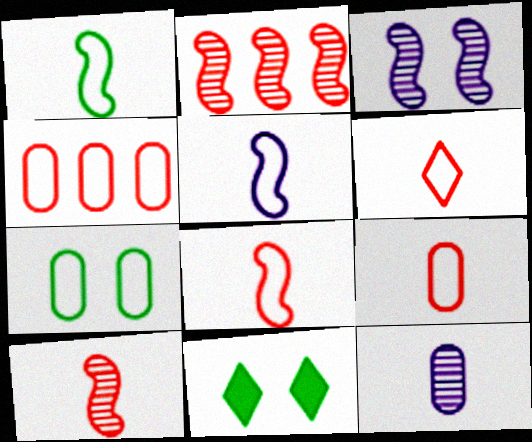[[1, 5, 8], 
[6, 8, 9]]